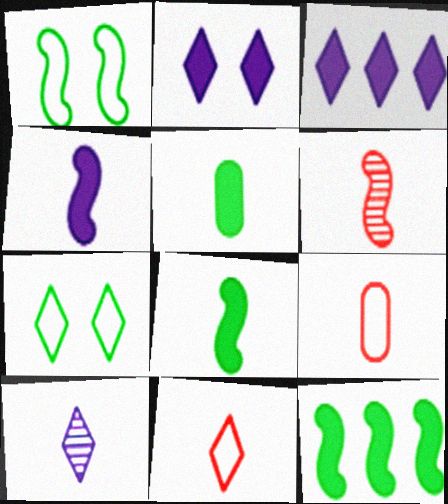[[8, 9, 10]]